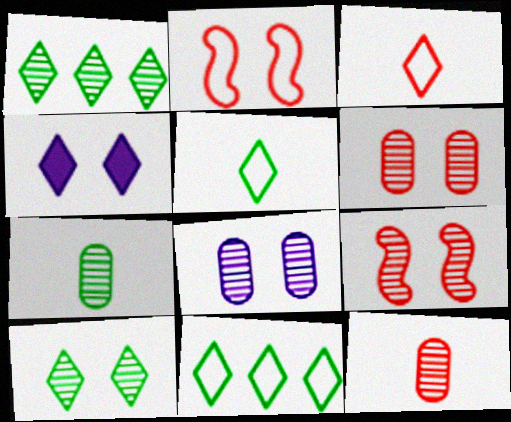[[1, 3, 4], 
[8, 9, 10]]